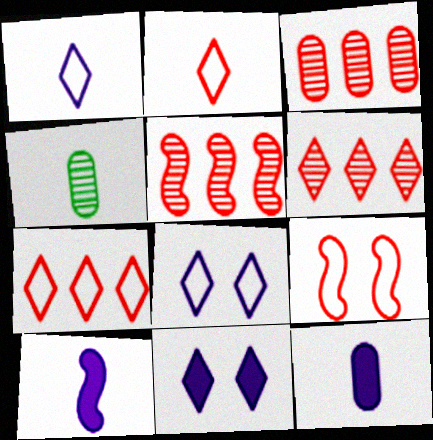[[2, 4, 10], 
[3, 5, 6]]